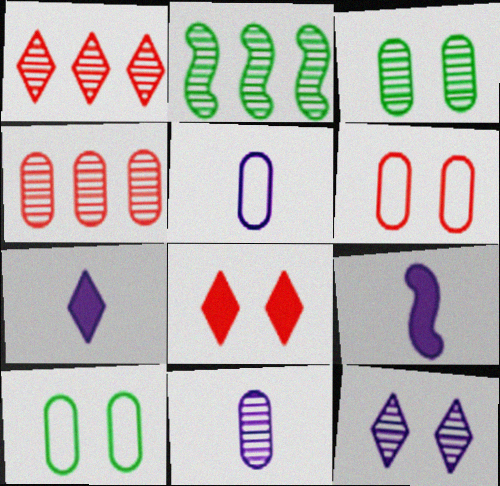[[1, 9, 10], 
[2, 5, 8], 
[2, 6, 7], 
[3, 4, 11]]